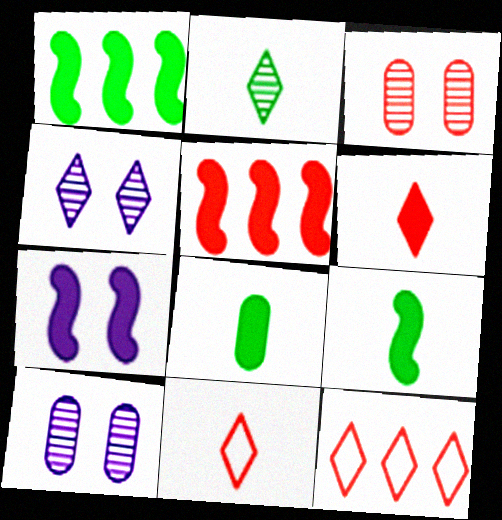[[1, 10, 11], 
[3, 5, 11], 
[5, 7, 9], 
[9, 10, 12]]